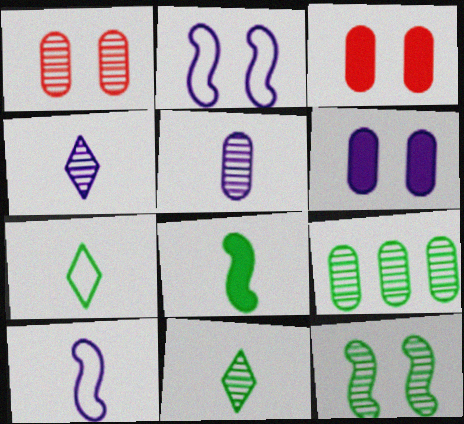[[1, 5, 9], 
[9, 11, 12]]